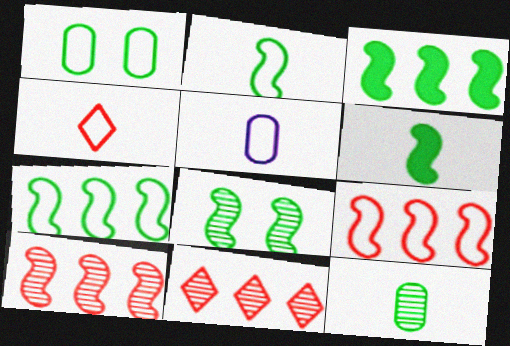[[2, 3, 8], 
[2, 4, 5], 
[6, 7, 8]]